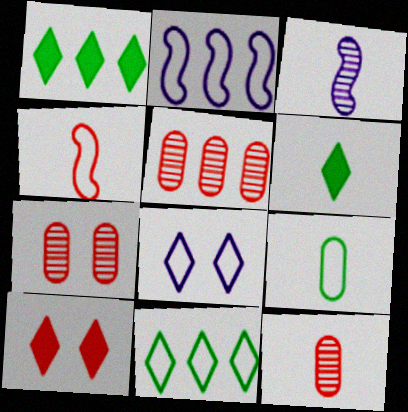[[1, 2, 5], 
[2, 6, 7], 
[4, 5, 10], 
[5, 7, 12]]